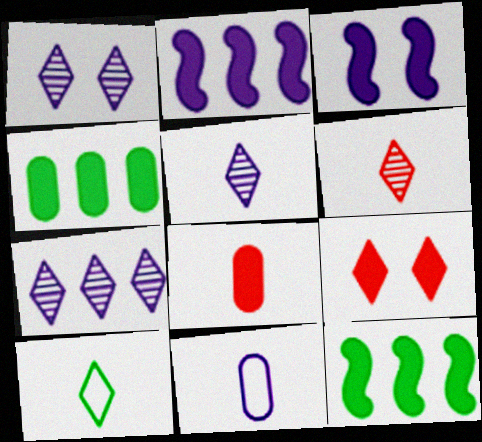[[1, 2, 11], 
[1, 5, 7], 
[3, 7, 11], 
[7, 9, 10]]